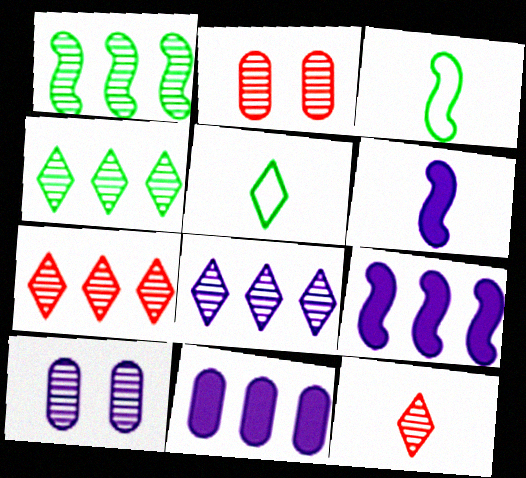[[1, 10, 12], 
[2, 5, 9], 
[4, 7, 8]]